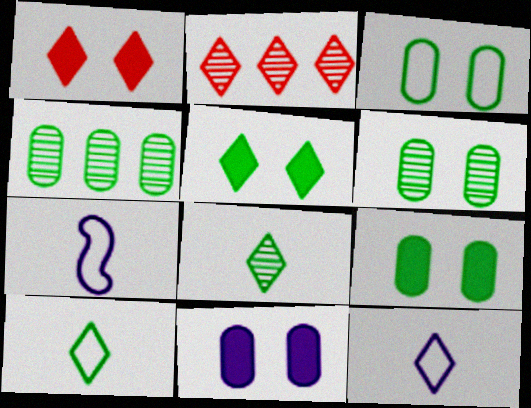[[1, 4, 7], 
[2, 5, 12], 
[2, 7, 9], 
[3, 6, 9]]